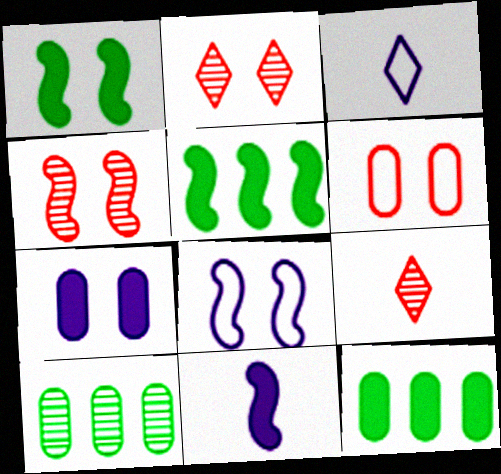[[1, 4, 8], 
[3, 4, 12], 
[8, 9, 12]]